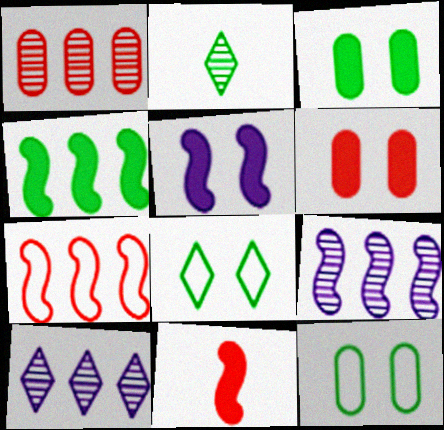[[2, 4, 12], 
[4, 5, 11], 
[4, 7, 9], 
[10, 11, 12]]